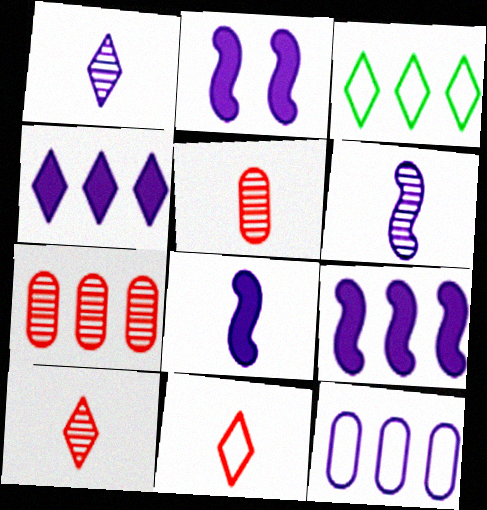[[1, 2, 12], 
[2, 3, 5], 
[2, 8, 9], 
[3, 7, 9]]